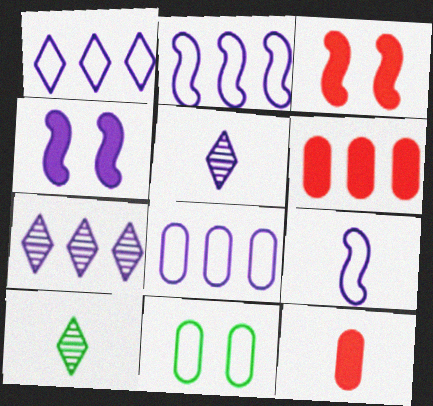[[1, 2, 8], 
[3, 8, 10], 
[4, 5, 8], 
[9, 10, 12]]